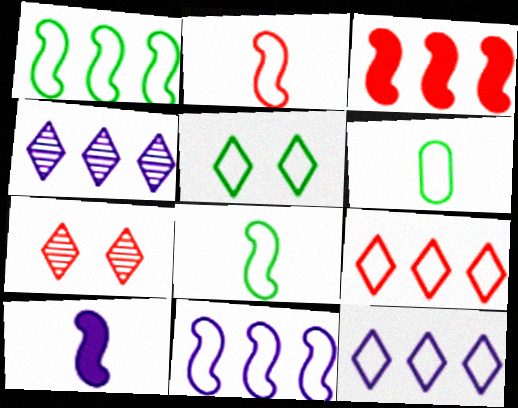[[1, 5, 6]]